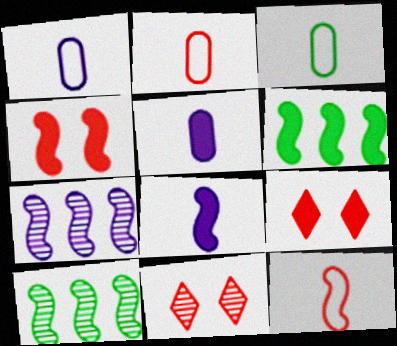[[1, 2, 3], 
[1, 6, 11], 
[1, 9, 10], 
[3, 7, 9], 
[4, 6, 8], 
[5, 6, 9]]